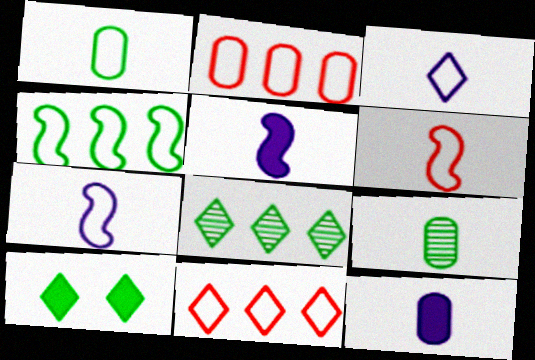[[1, 3, 6], 
[4, 9, 10]]